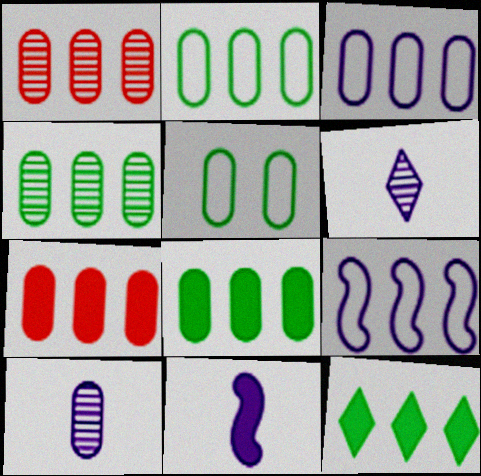[[1, 3, 8], 
[1, 9, 12], 
[2, 4, 8], 
[3, 4, 7], 
[5, 7, 10]]